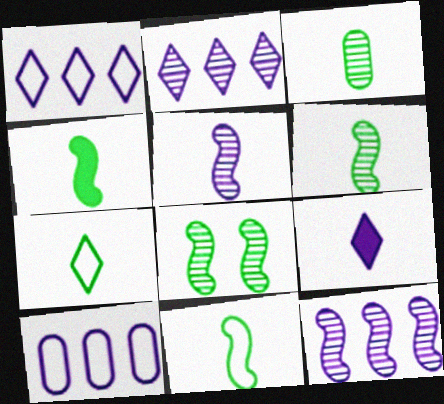[[3, 4, 7], 
[4, 6, 11]]